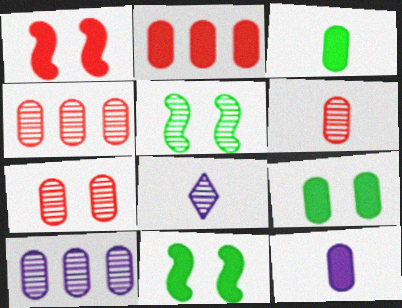[[2, 9, 12], 
[4, 5, 8], 
[4, 6, 7]]